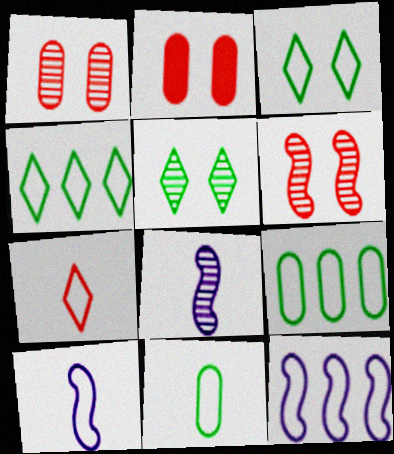[[2, 4, 8], 
[7, 10, 11]]